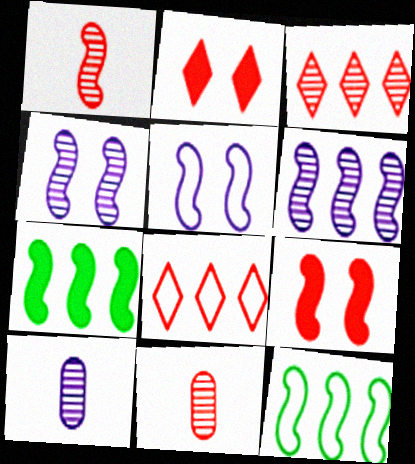[[1, 5, 7], 
[2, 10, 12], 
[8, 9, 11]]